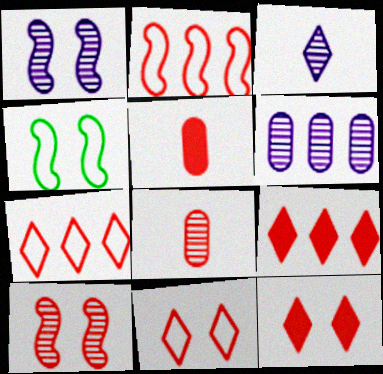[[1, 3, 6], 
[2, 8, 12], 
[5, 7, 10]]